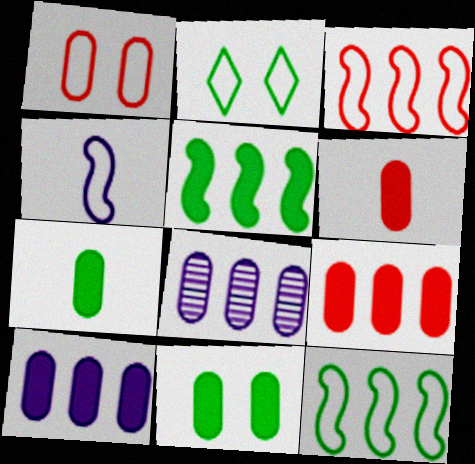[[1, 7, 8], 
[6, 10, 11]]